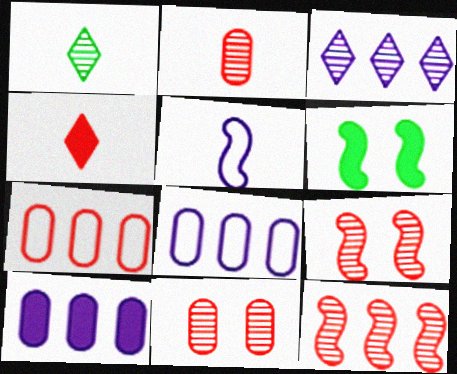[[4, 6, 10], 
[4, 7, 9], 
[5, 6, 12]]